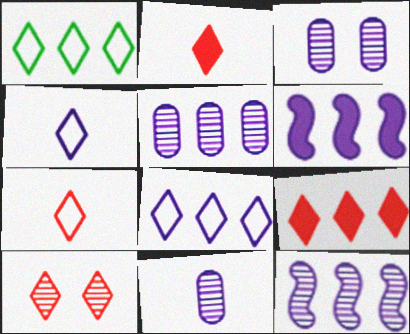[[3, 4, 6], 
[3, 5, 11], 
[5, 6, 8], 
[7, 9, 10]]